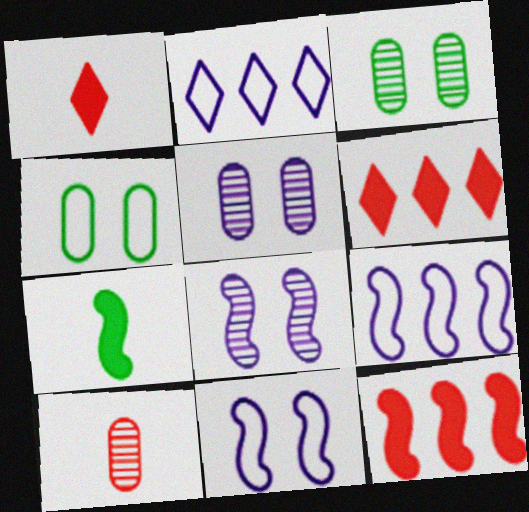[[1, 3, 9]]